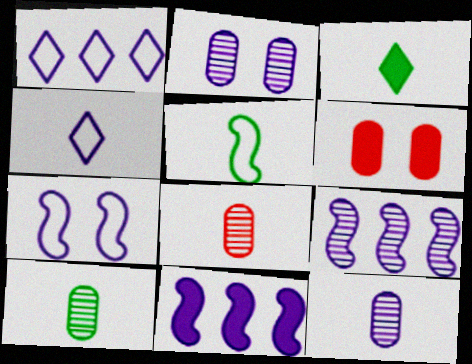[[2, 4, 11], 
[3, 5, 10], 
[3, 6, 11], 
[8, 10, 12]]